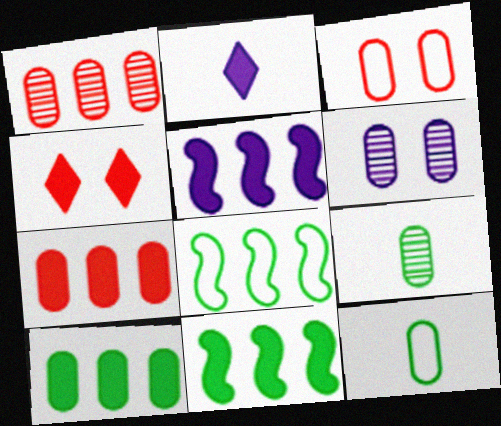[[1, 6, 9], 
[6, 7, 12]]